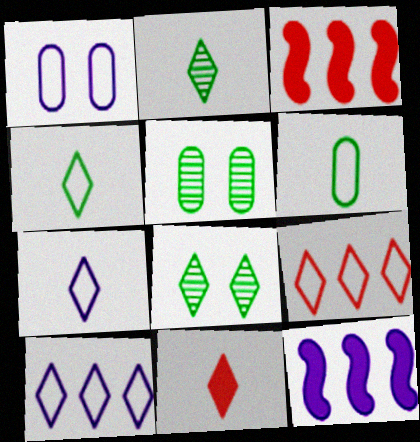[[1, 2, 3], 
[2, 7, 11], 
[3, 5, 7], 
[8, 10, 11]]